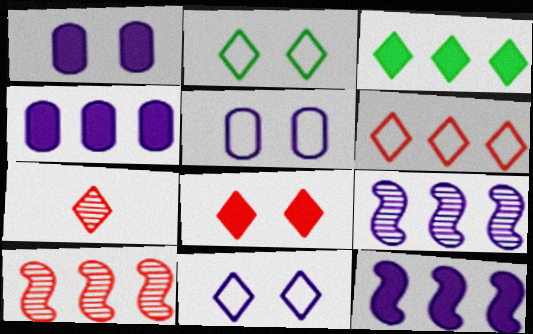[[3, 7, 11], 
[6, 7, 8]]